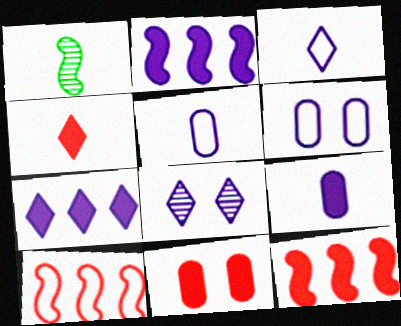[[1, 4, 5], 
[2, 5, 8], 
[3, 7, 8], 
[4, 11, 12]]